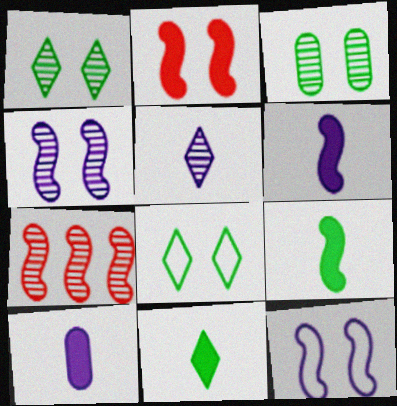[[3, 5, 7], 
[7, 8, 10], 
[7, 9, 12]]